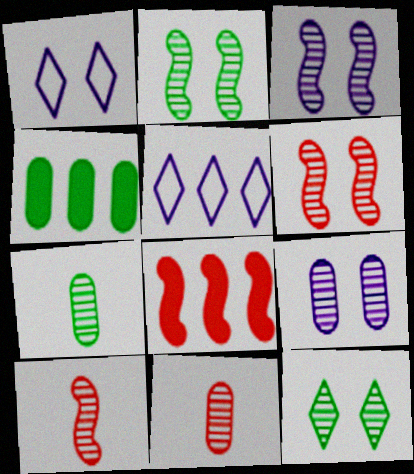[[1, 4, 10], 
[1, 7, 8], 
[2, 3, 6], 
[6, 9, 12]]